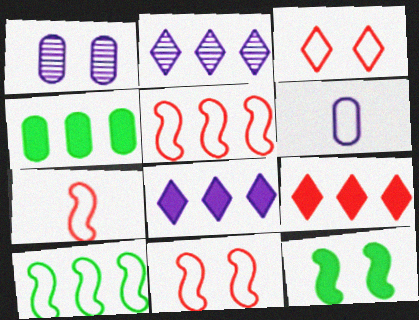[[1, 3, 12], 
[2, 4, 5], 
[3, 6, 10], 
[5, 7, 11]]